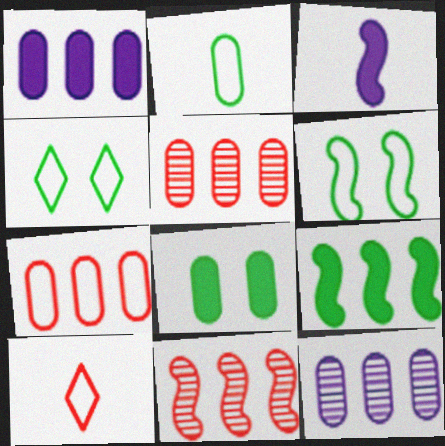[[3, 4, 5], 
[3, 6, 11]]